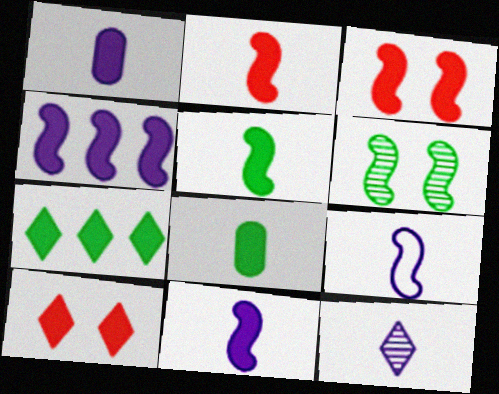[[1, 3, 7], 
[1, 9, 12], 
[2, 5, 11], 
[3, 4, 5], 
[4, 8, 10]]